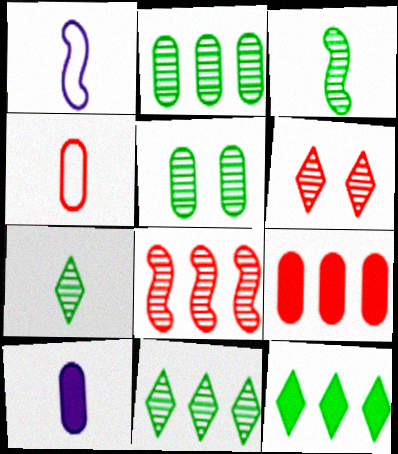[[3, 5, 11]]